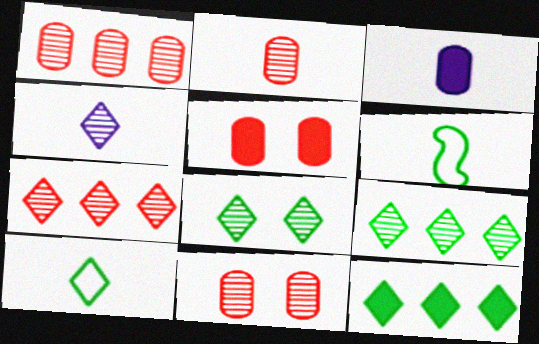[[1, 2, 11], 
[4, 7, 8], 
[8, 10, 12]]